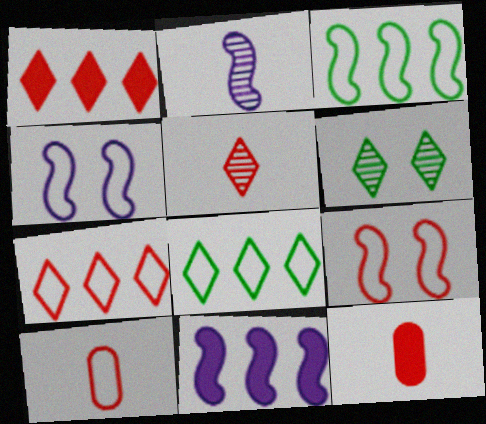[[2, 4, 11], 
[4, 8, 10], 
[6, 10, 11], 
[7, 9, 10]]